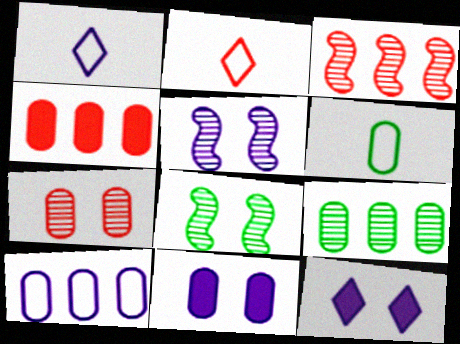[[1, 4, 8], 
[3, 6, 12], 
[4, 9, 10]]